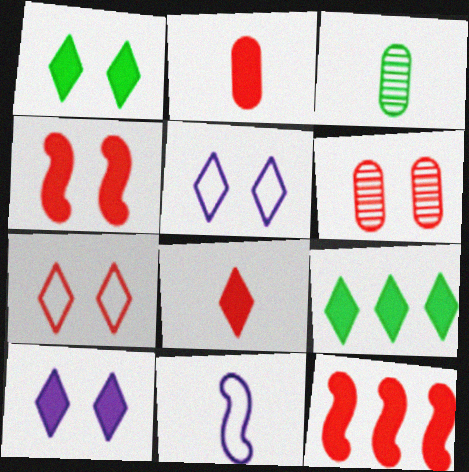[[3, 5, 12], 
[3, 8, 11], 
[4, 6, 7], 
[6, 9, 11], 
[8, 9, 10]]